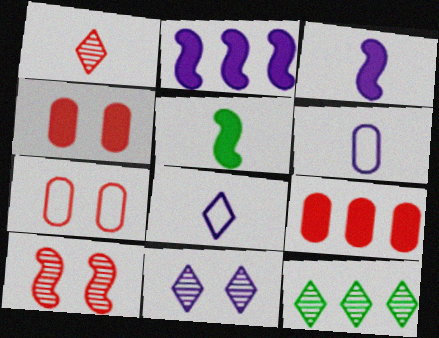[[1, 5, 6], 
[1, 11, 12], 
[2, 6, 11], 
[3, 7, 12]]